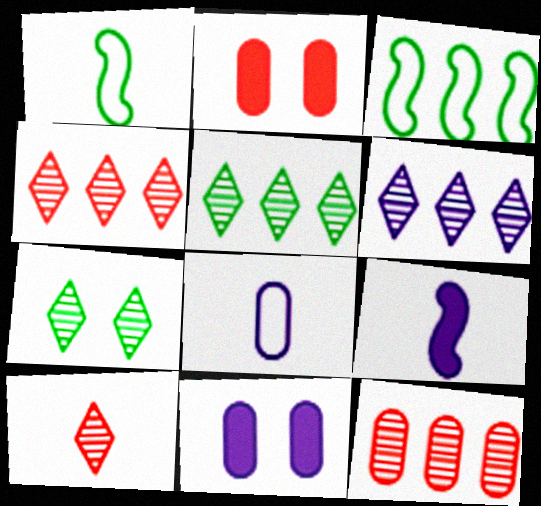[[1, 2, 6], 
[1, 4, 11], 
[3, 10, 11], 
[4, 5, 6], 
[6, 7, 10]]